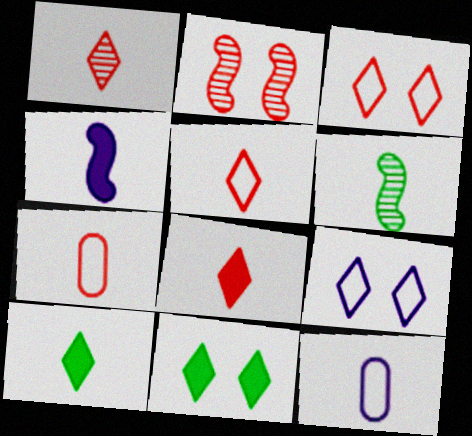[[1, 5, 8], 
[6, 8, 12]]